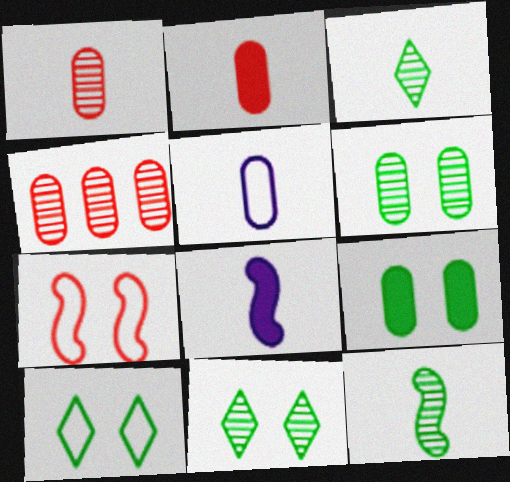[[4, 5, 9], 
[4, 8, 10]]